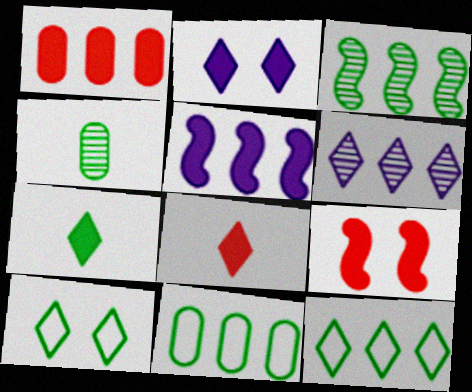[[1, 8, 9], 
[6, 8, 10]]